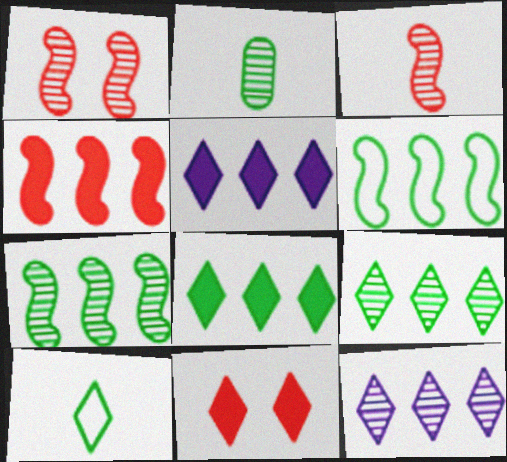[[1, 2, 12], 
[10, 11, 12]]